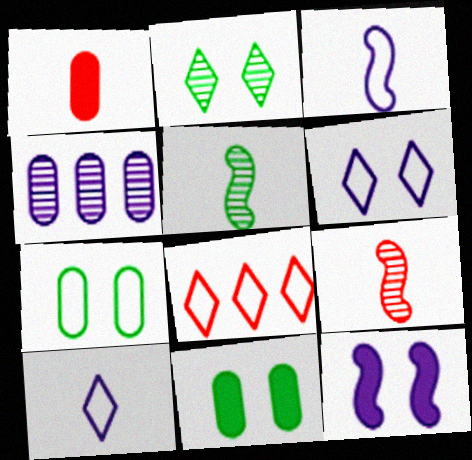[[1, 4, 7], 
[1, 5, 10], 
[2, 4, 9], 
[3, 7, 8], 
[4, 10, 12]]